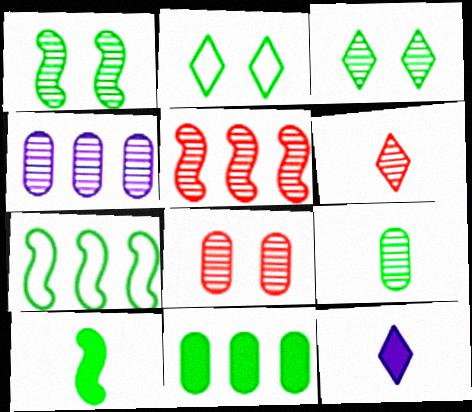[[1, 4, 6], 
[1, 7, 10], 
[4, 8, 9], 
[5, 6, 8], 
[7, 8, 12]]